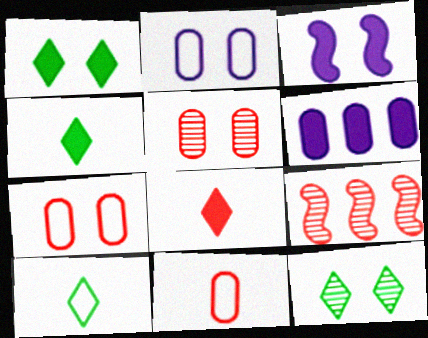[[2, 4, 9], 
[3, 7, 12], 
[7, 8, 9]]